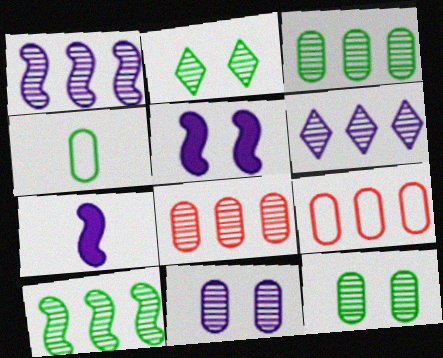[[2, 7, 9], 
[6, 8, 10]]